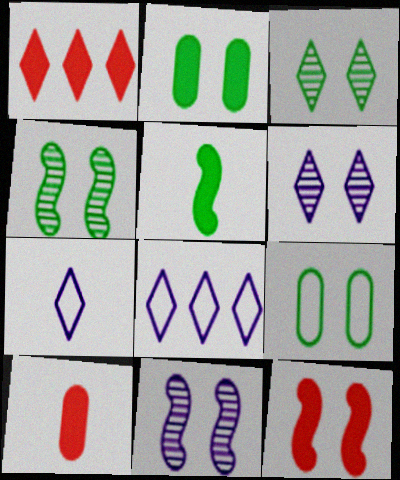[[1, 3, 7], 
[1, 10, 12], 
[4, 8, 10], 
[6, 9, 12]]